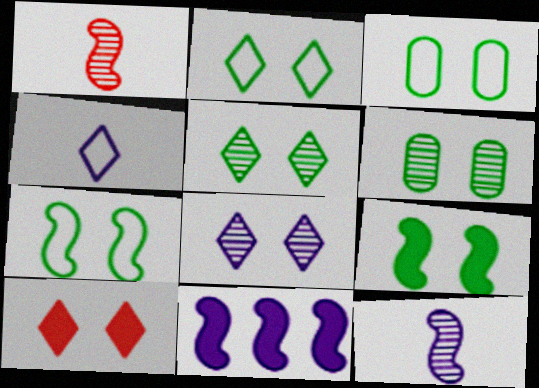[[1, 7, 11], 
[2, 3, 7], 
[2, 6, 9], 
[2, 8, 10], 
[3, 5, 9]]